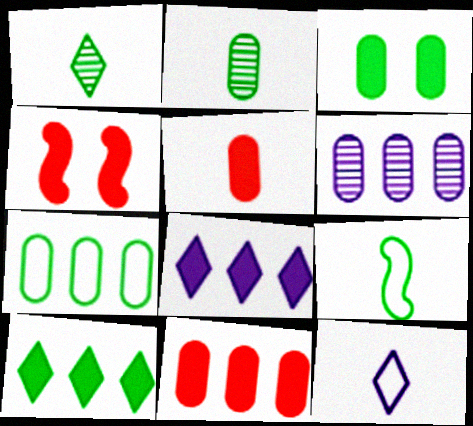[[2, 3, 7], 
[6, 7, 11]]